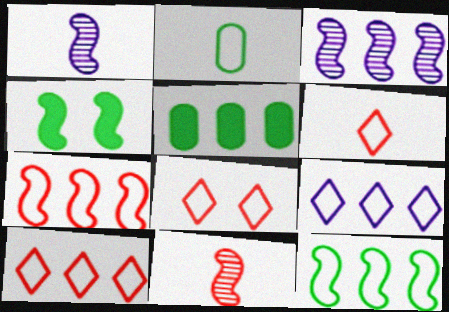[[1, 4, 7], 
[1, 5, 8], 
[3, 5, 10], 
[6, 8, 10]]